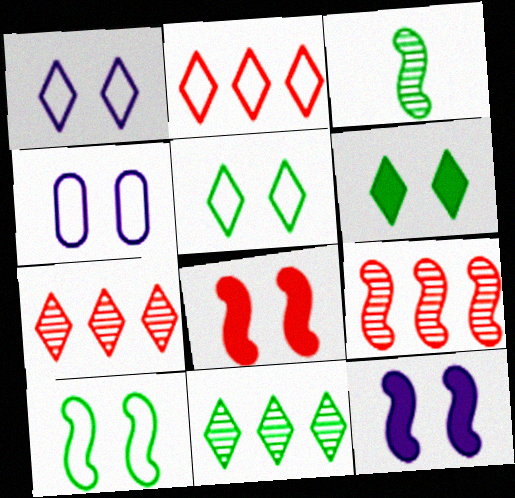[]